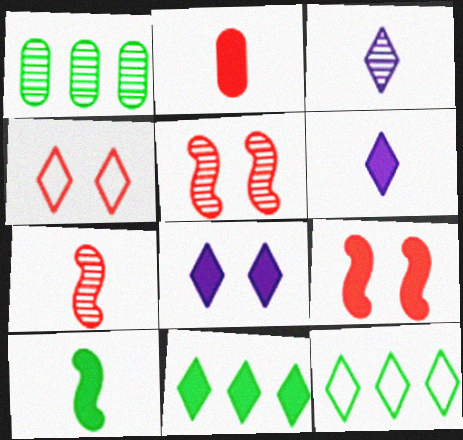[[1, 3, 5], 
[2, 6, 10], 
[3, 4, 11]]